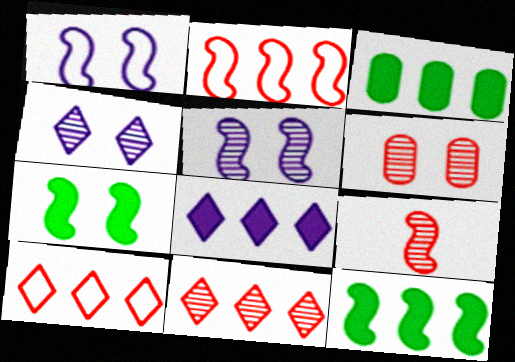[[1, 9, 12], 
[6, 9, 11]]